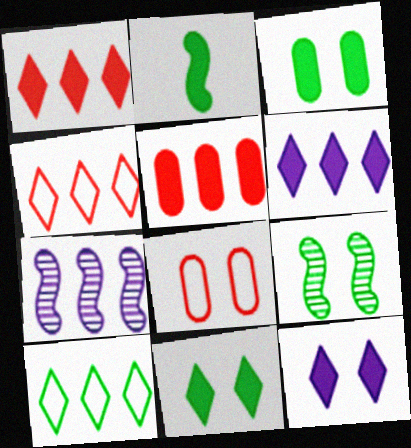[[2, 5, 12], 
[5, 7, 10], 
[8, 9, 12]]